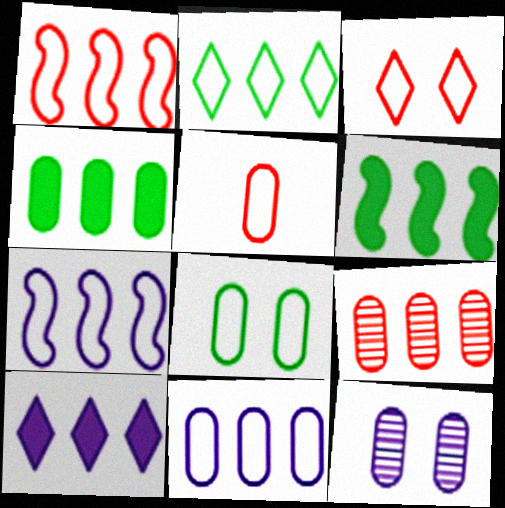[[1, 2, 11], 
[1, 3, 5], 
[4, 5, 12], 
[4, 9, 11], 
[5, 8, 11]]